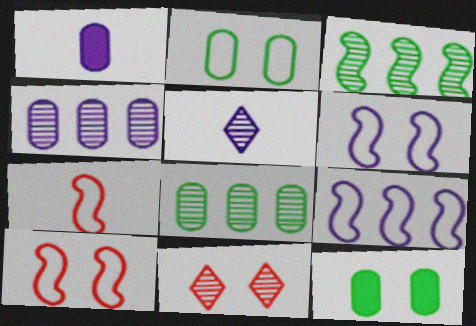[[6, 11, 12]]